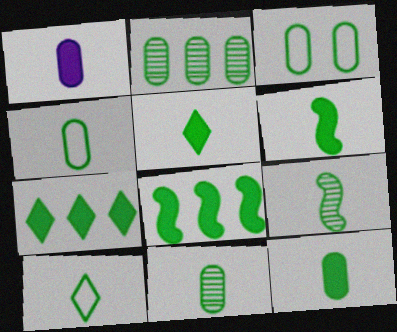[[2, 3, 12], 
[3, 7, 9], 
[4, 5, 9], 
[4, 11, 12], 
[5, 6, 12], 
[6, 10, 11], 
[9, 10, 12]]